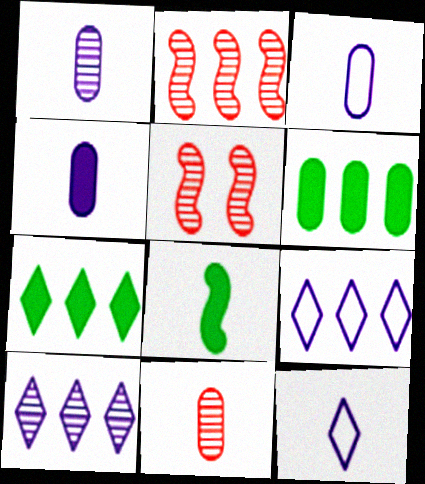[[1, 3, 4], 
[2, 6, 9], 
[3, 5, 7], 
[5, 6, 12], 
[8, 11, 12]]